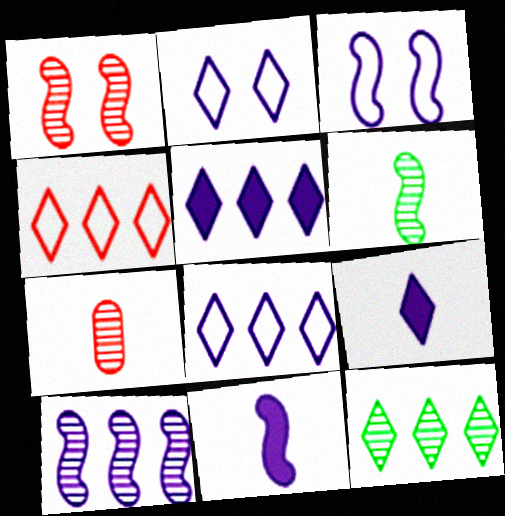[[1, 6, 10], 
[3, 10, 11], 
[4, 5, 12]]